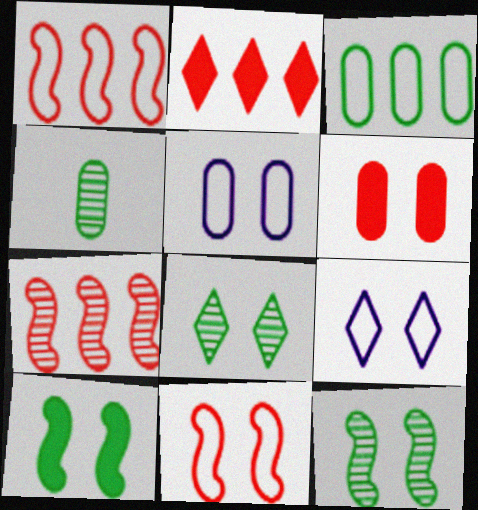[[6, 9, 12]]